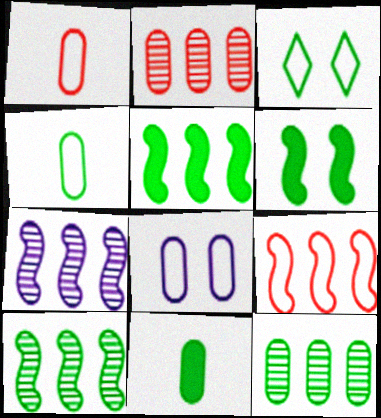[[2, 8, 11], 
[3, 10, 11], 
[5, 7, 9]]